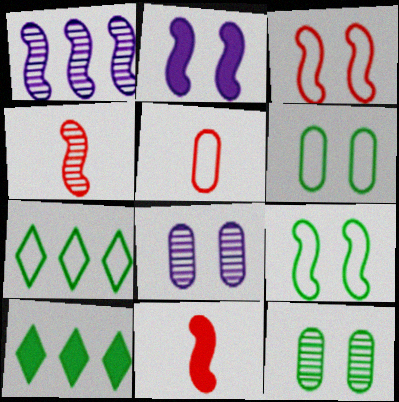[[1, 9, 11], 
[7, 8, 11]]